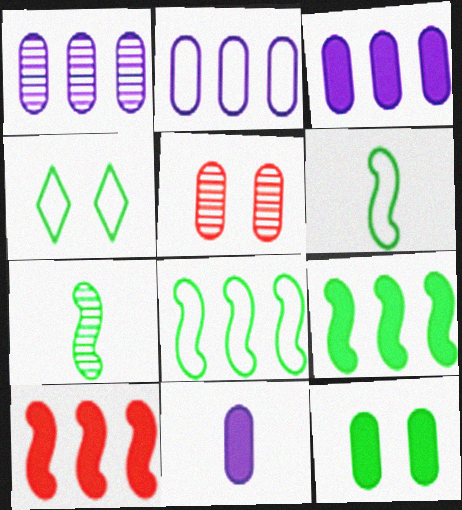[[1, 2, 3]]